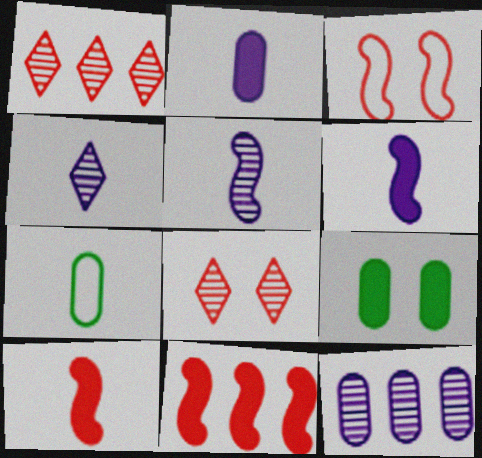[[4, 7, 10]]